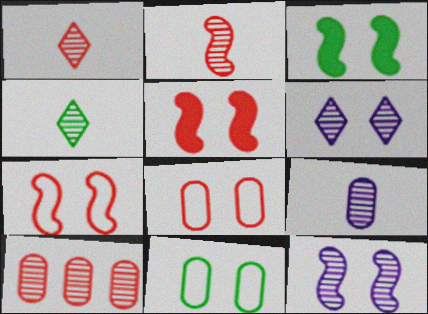[[2, 4, 9], 
[3, 6, 8], 
[3, 7, 12], 
[4, 10, 12], 
[5, 6, 11]]